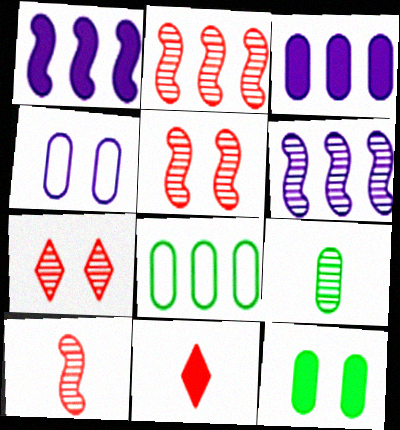[[1, 11, 12], 
[2, 5, 10], 
[6, 7, 9], 
[8, 9, 12]]